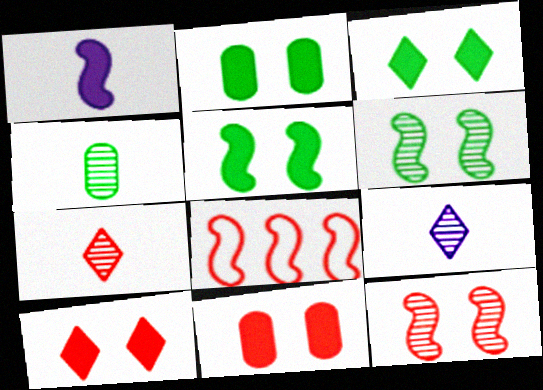[[1, 6, 8], 
[2, 3, 5], 
[2, 8, 9], 
[7, 8, 11]]